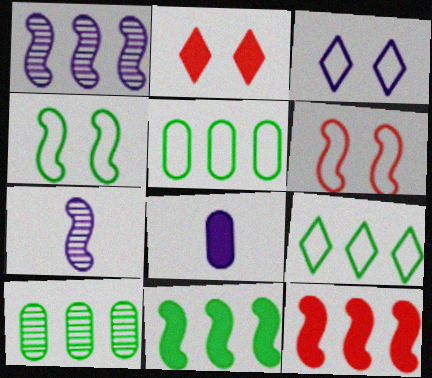[[1, 3, 8], 
[2, 5, 7], 
[2, 8, 11], 
[4, 7, 12], 
[6, 7, 11], 
[9, 10, 11]]